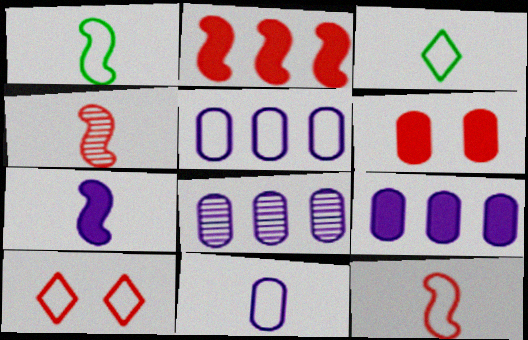[[1, 4, 7], 
[1, 5, 10], 
[3, 11, 12], 
[5, 8, 9]]